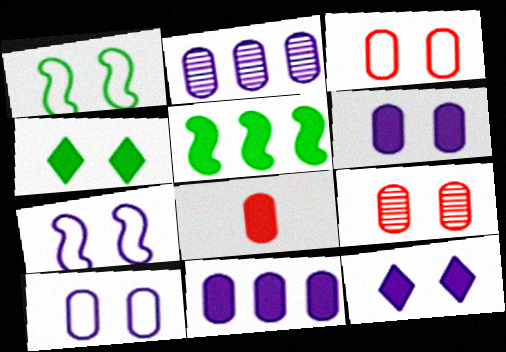[[1, 9, 12], 
[4, 7, 9], 
[5, 8, 12]]